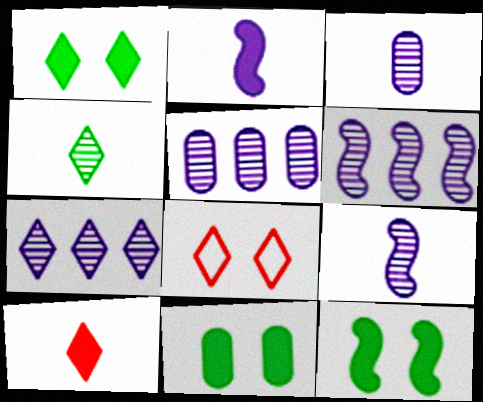[[1, 11, 12], 
[5, 6, 7]]